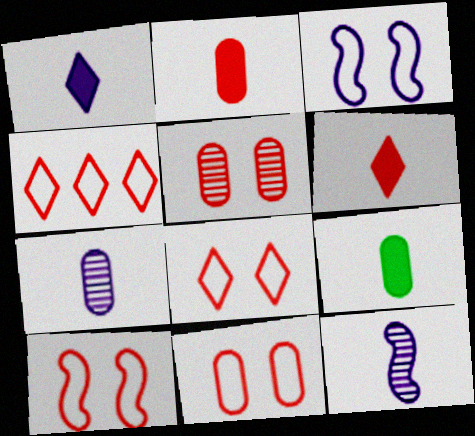[[8, 10, 11]]